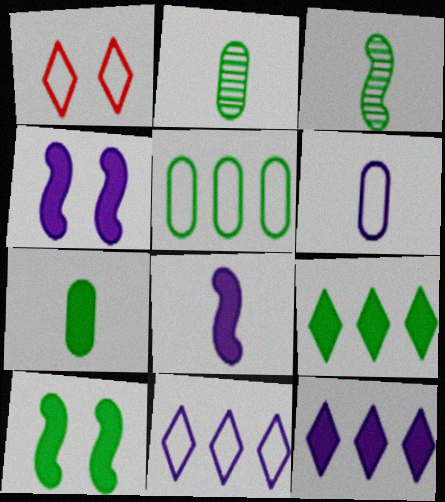[[7, 9, 10]]